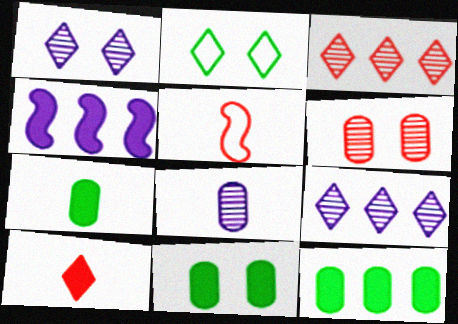[[1, 5, 12], 
[2, 9, 10], 
[4, 10, 11], 
[5, 9, 11], 
[7, 11, 12]]